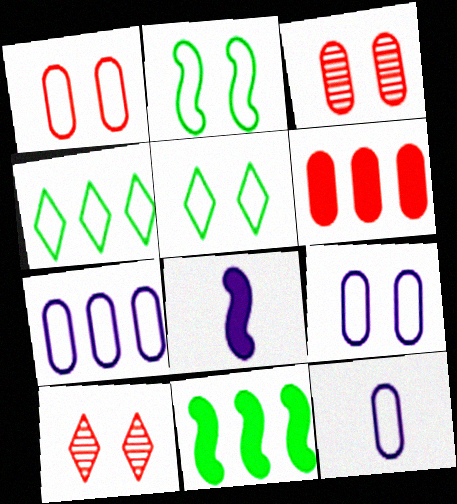[[3, 4, 8], 
[7, 9, 12], 
[10, 11, 12]]